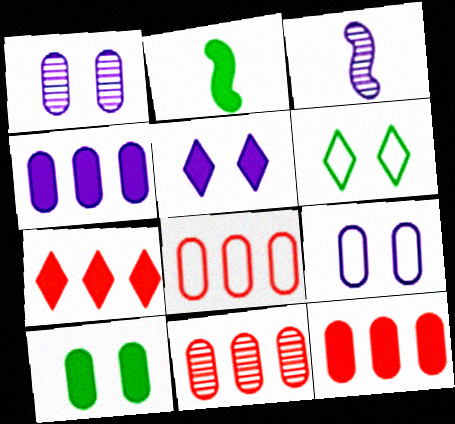[[2, 5, 12], 
[3, 6, 12], 
[8, 11, 12]]